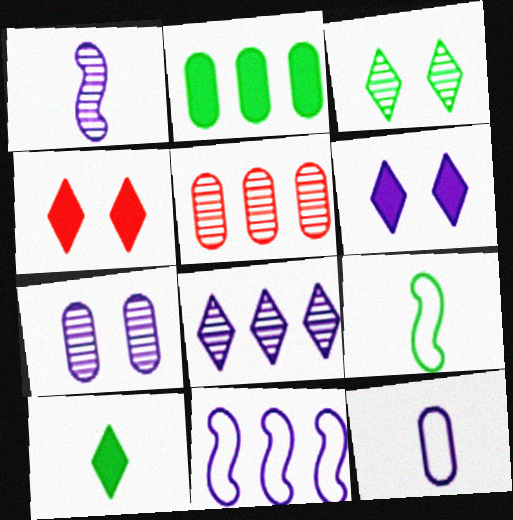[[1, 3, 5], 
[1, 7, 8], 
[2, 3, 9], 
[5, 6, 9]]